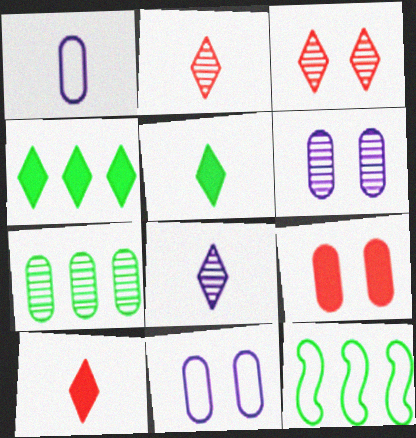[[1, 7, 9], 
[4, 7, 12], 
[6, 10, 12], 
[8, 9, 12]]